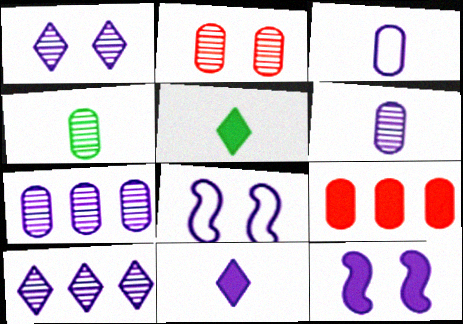[[2, 4, 7], 
[3, 10, 12], 
[5, 9, 12], 
[7, 8, 11]]